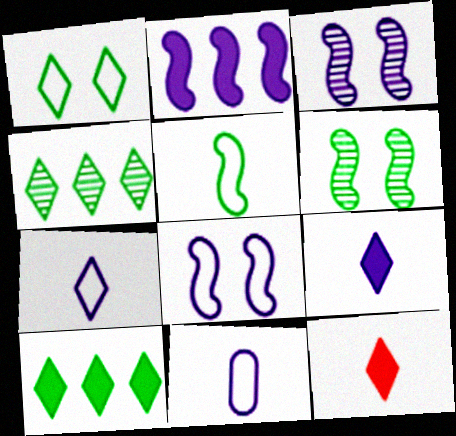[]